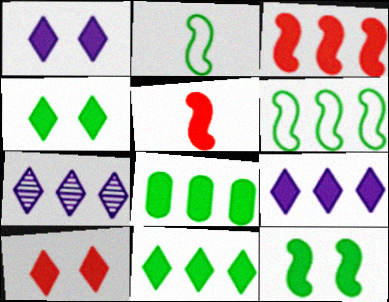[[1, 4, 10], 
[1, 5, 8], 
[3, 8, 9]]